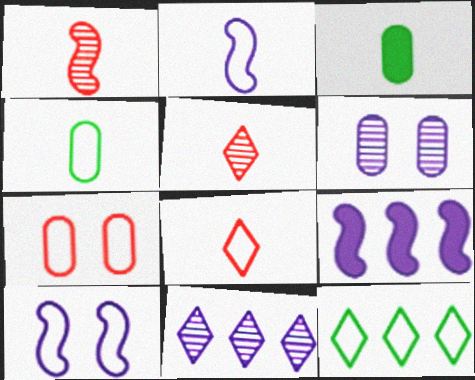[[2, 3, 5], 
[2, 4, 8], 
[2, 7, 12]]